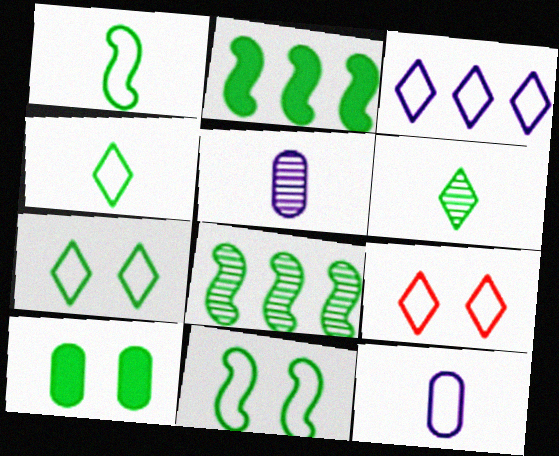[[2, 5, 9], 
[3, 4, 9], 
[4, 8, 10]]